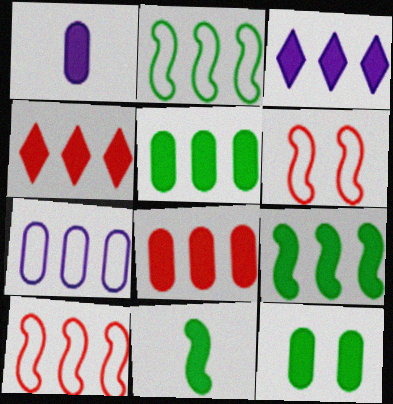[[1, 8, 12], 
[3, 8, 9]]